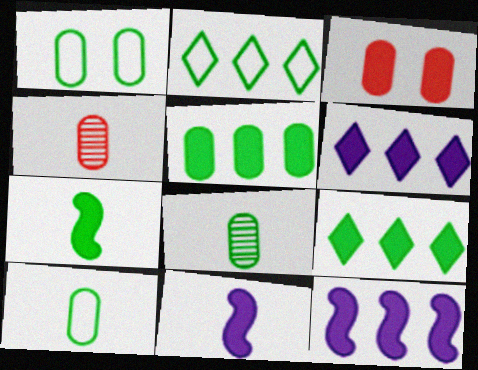[[1, 5, 8], 
[3, 6, 7], 
[3, 9, 11]]